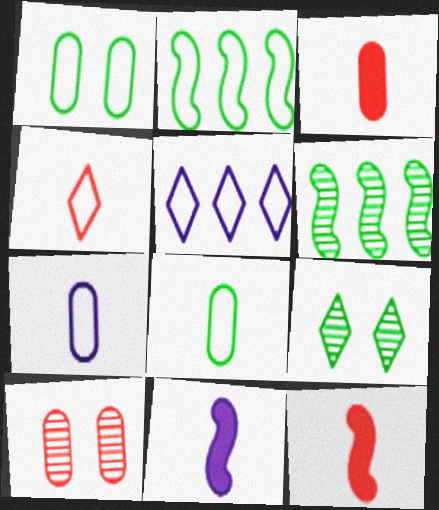[]